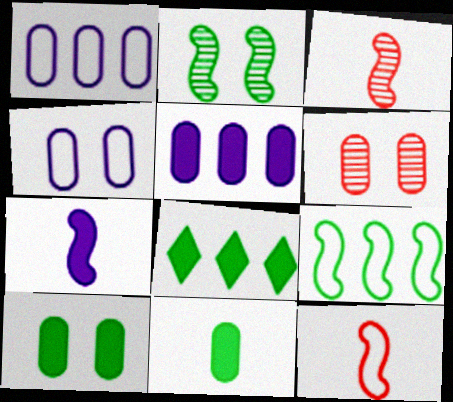[[1, 6, 11], 
[3, 4, 8], 
[4, 6, 10]]